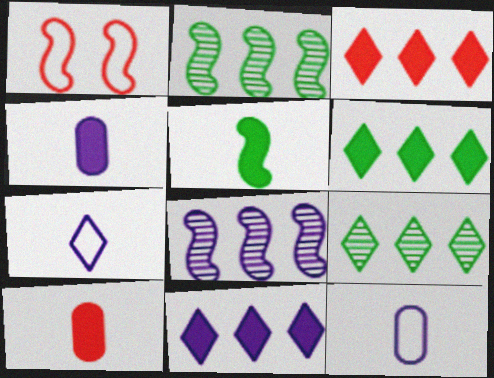[[1, 4, 9], 
[1, 5, 8], 
[3, 6, 11]]